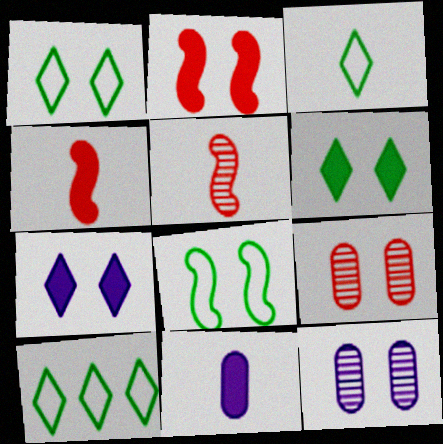[[1, 2, 12], 
[1, 3, 10], 
[3, 5, 11], 
[4, 10, 12], 
[7, 8, 9]]